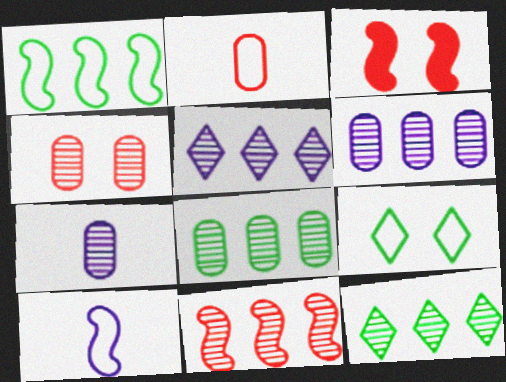[[4, 7, 8], 
[5, 8, 11], 
[6, 11, 12]]